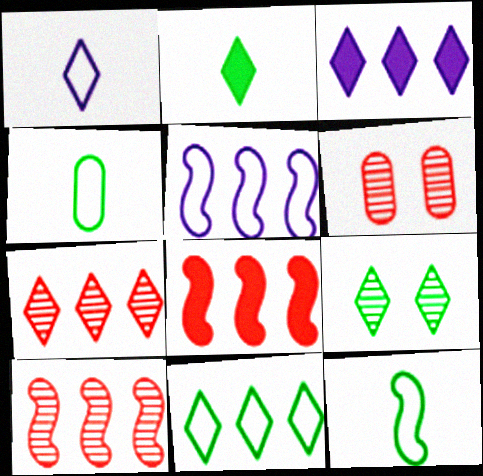[[2, 5, 6], 
[2, 9, 11], 
[3, 6, 12], 
[3, 7, 11]]